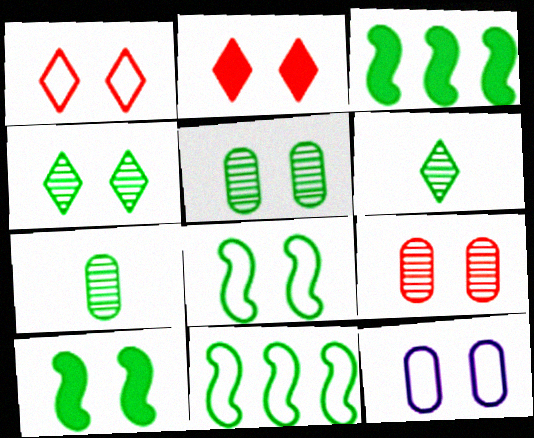[[1, 8, 12]]